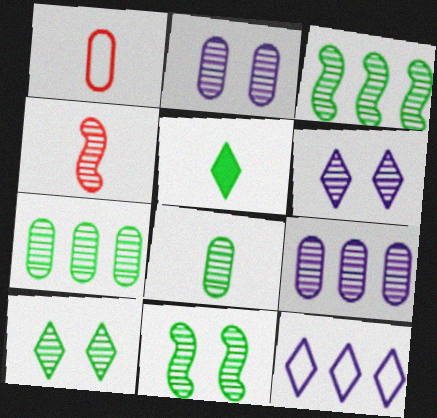[[3, 8, 10], 
[4, 6, 7], 
[4, 9, 10]]